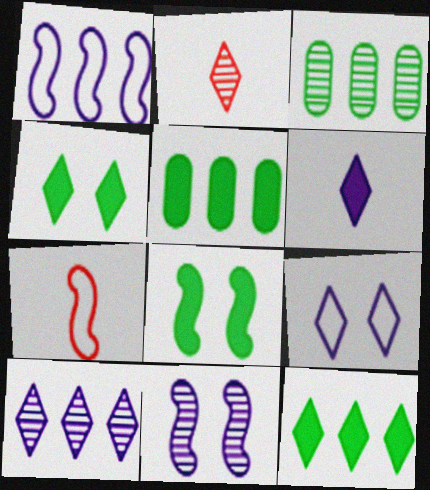[[2, 3, 11], 
[2, 9, 12], 
[6, 9, 10]]